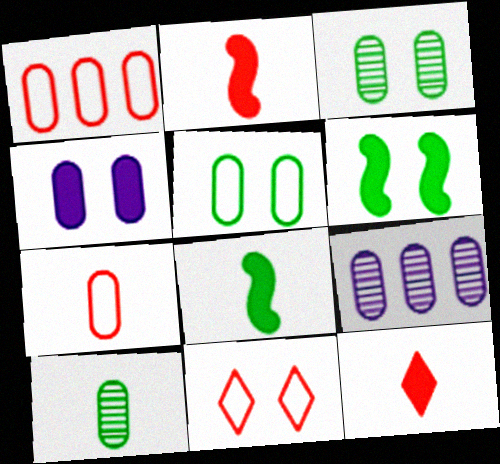[[1, 4, 10], 
[8, 9, 11]]